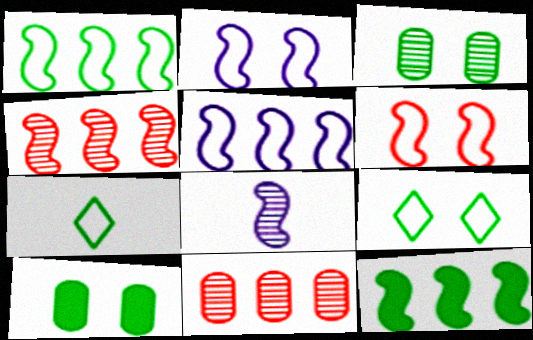[[3, 7, 12], 
[4, 5, 12], 
[6, 8, 12]]